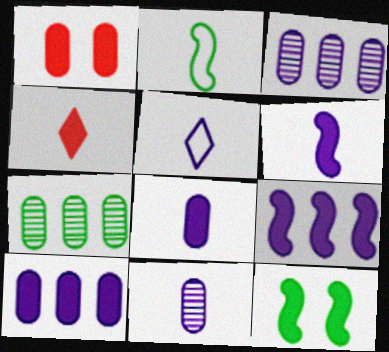[[2, 4, 11], 
[4, 10, 12], 
[5, 6, 11]]